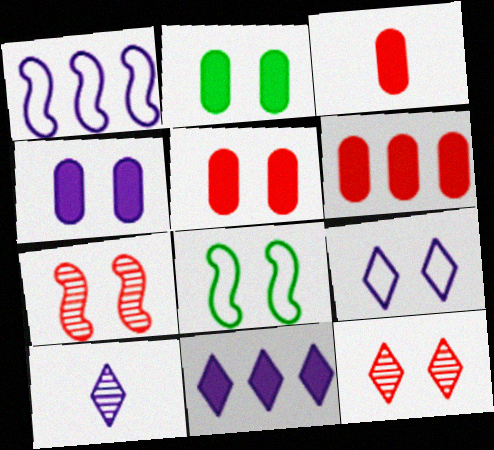[[1, 4, 10], 
[2, 4, 5], 
[2, 7, 9], 
[3, 5, 6], 
[4, 8, 12], 
[6, 8, 10], 
[9, 10, 11]]